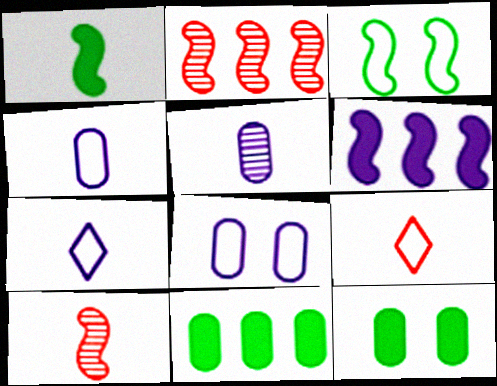[[1, 5, 9], 
[2, 7, 12], 
[3, 6, 10]]